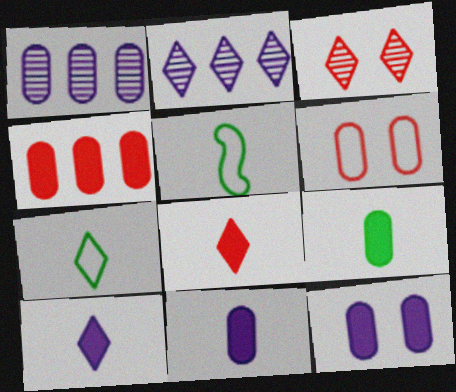[[1, 6, 9], 
[4, 9, 12]]